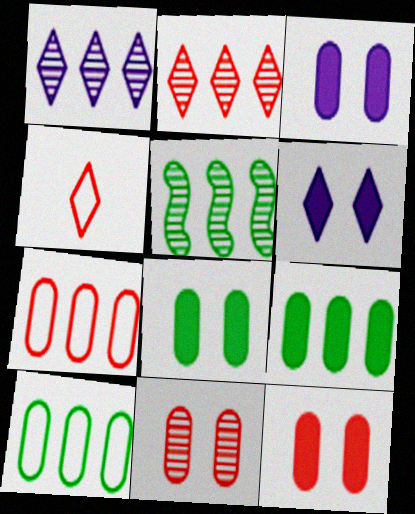[[3, 4, 5], 
[3, 8, 12]]